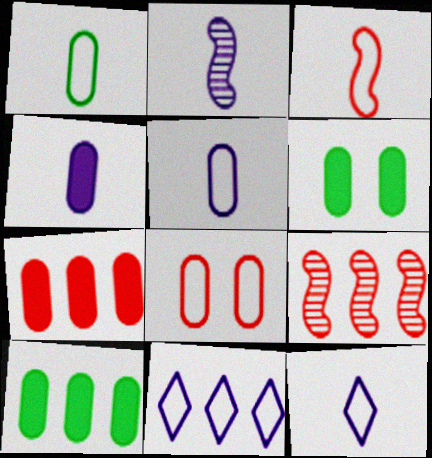[[1, 3, 12], 
[2, 4, 12], 
[4, 6, 7], 
[6, 9, 12], 
[9, 10, 11]]